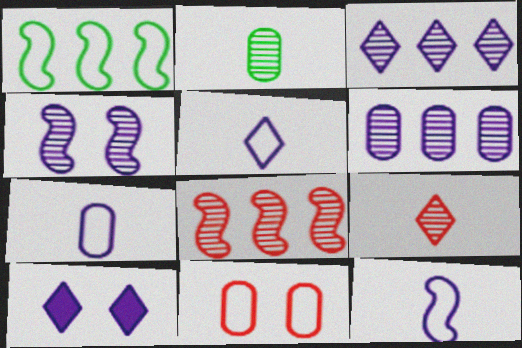[[1, 5, 11], 
[3, 5, 10], 
[5, 7, 12], 
[6, 10, 12]]